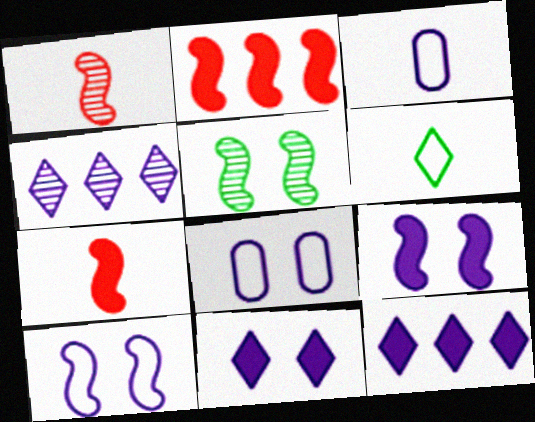[[3, 4, 9]]